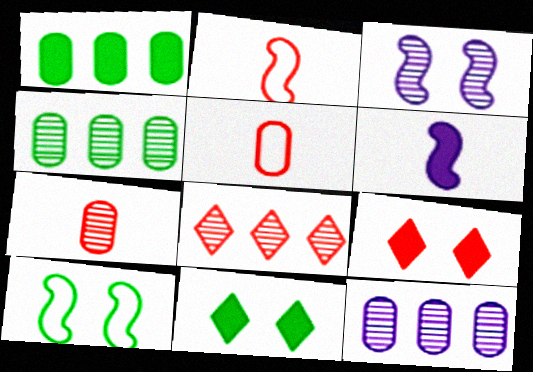[[1, 6, 9], 
[2, 11, 12]]